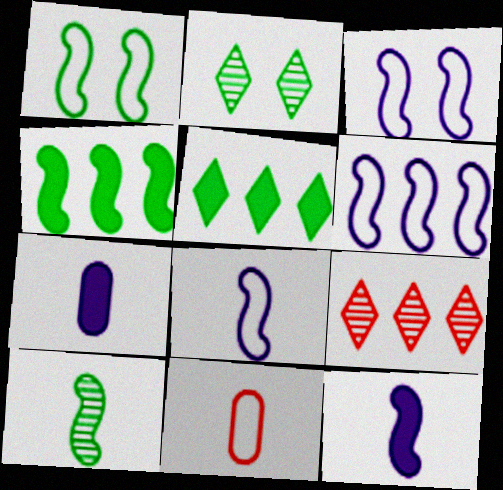[[1, 4, 10], 
[1, 7, 9], 
[3, 6, 8]]